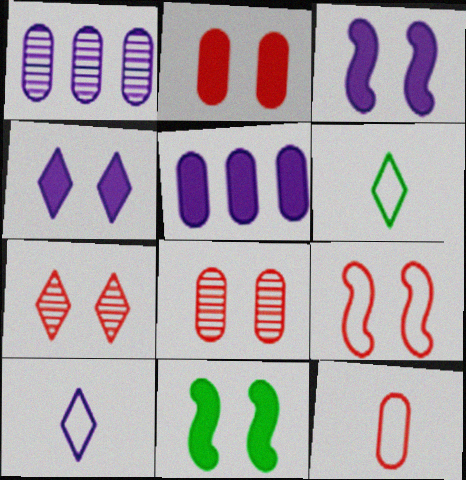[[1, 3, 10], 
[2, 4, 11], 
[2, 7, 9]]